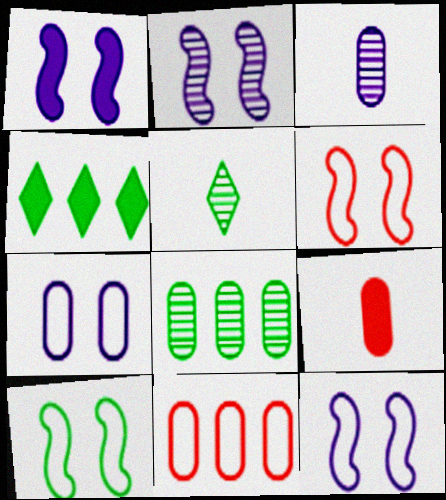[[1, 2, 12], 
[1, 4, 9], 
[1, 5, 11], 
[3, 4, 6], 
[6, 10, 12], 
[7, 8, 9]]